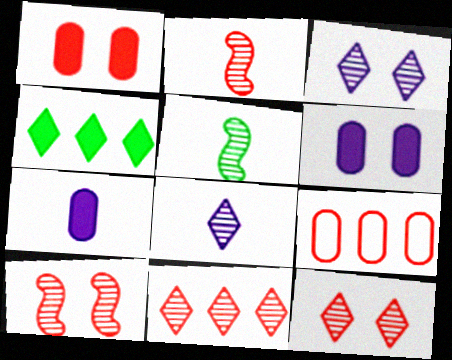[]